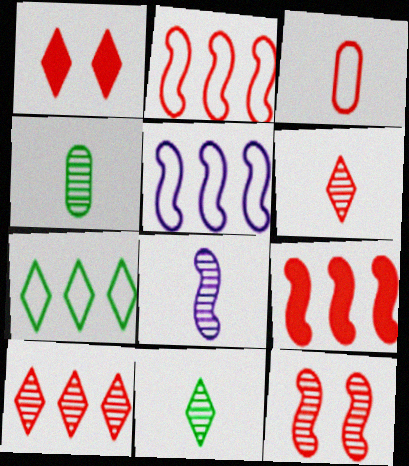[[1, 4, 5], 
[4, 6, 8]]